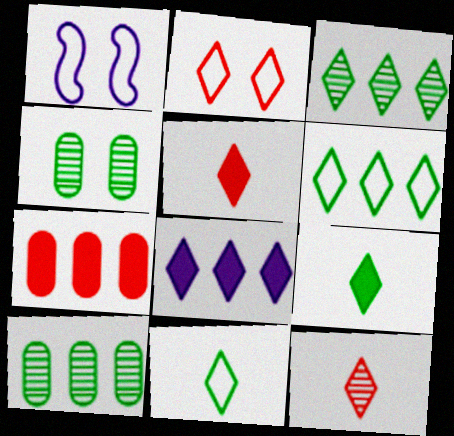[[1, 5, 10]]